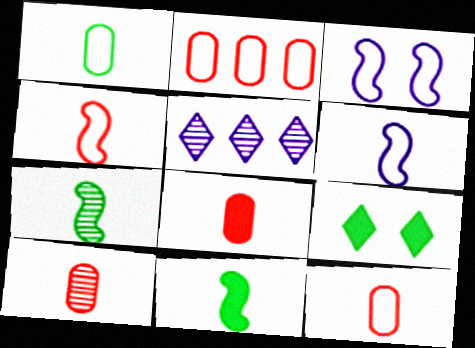[[8, 10, 12]]